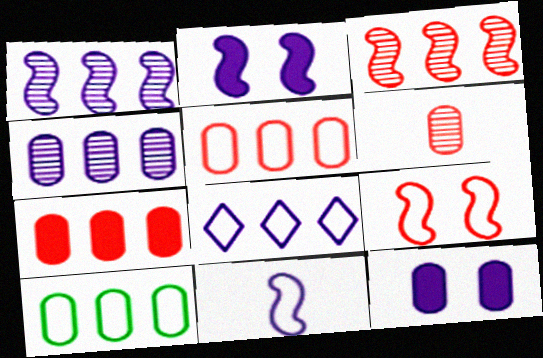[[1, 2, 11], 
[4, 7, 10], 
[6, 10, 12]]